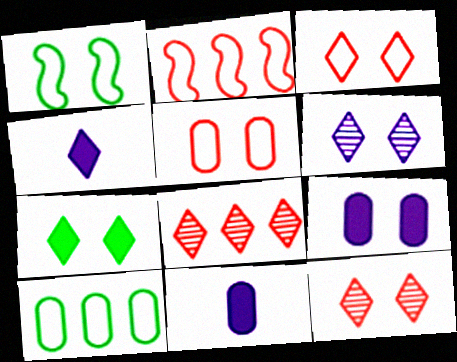[[1, 8, 11], 
[1, 9, 12], 
[3, 6, 7]]